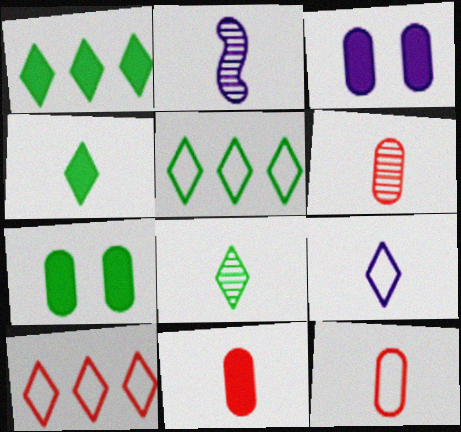[[2, 4, 12], 
[2, 6, 8], 
[2, 7, 10], 
[6, 11, 12]]